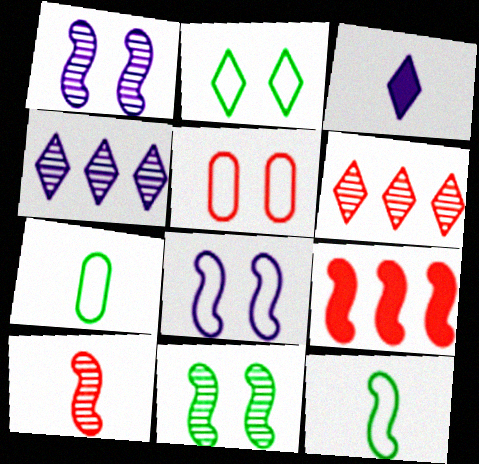[[1, 9, 12], 
[2, 3, 6], 
[2, 5, 8], 
[3, 7, 10]]